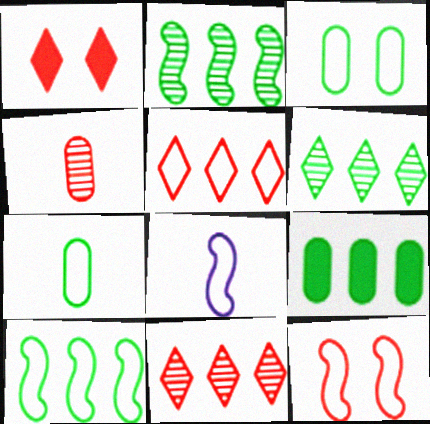[[3, 5, 8], 
[6, 9, 10], 
[8, 10, 12]]